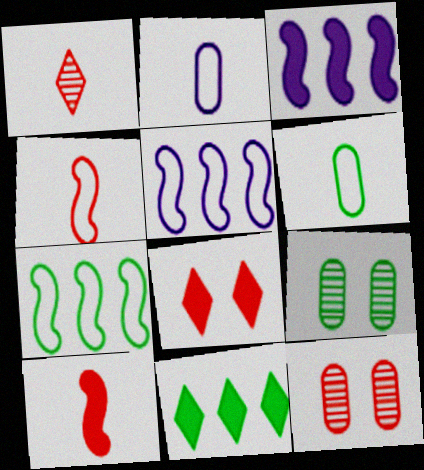[]